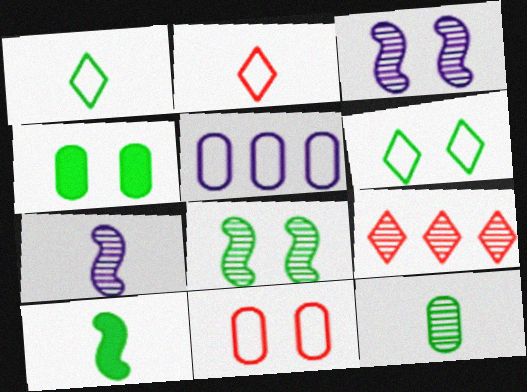[[1, 10, 12], 
[3, 9, 12], 
[4, 6, 8]]